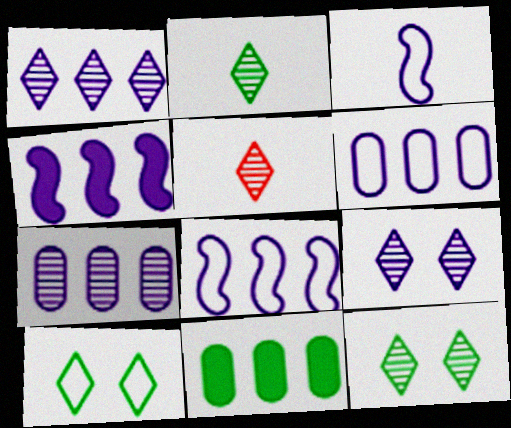[[1, 4, 6], 
[1, 5, 12]]